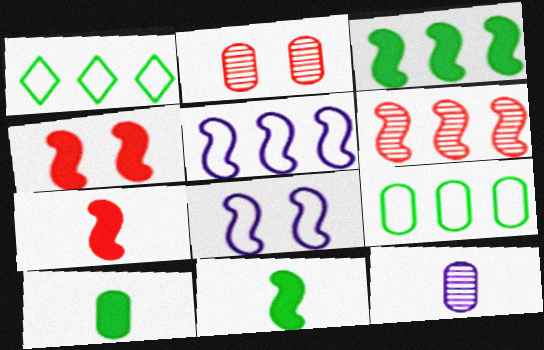[[1, 4, 12], 
[3, 5, 6], 
[6, 8, 11]]